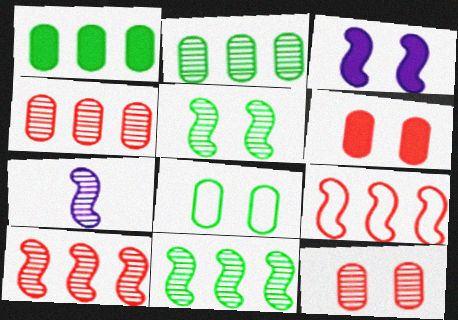[[5, 7, 10]]